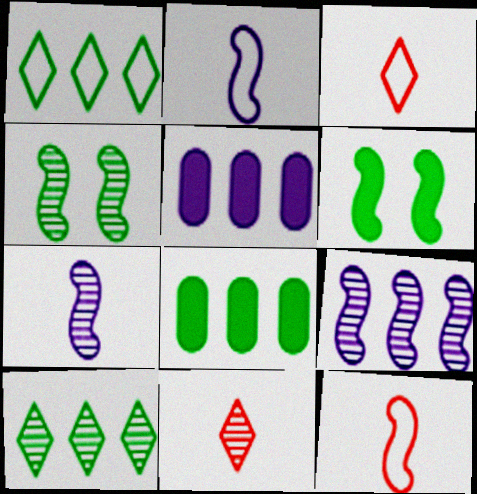[[3, 4, 5], 
[6, 9, 12]]